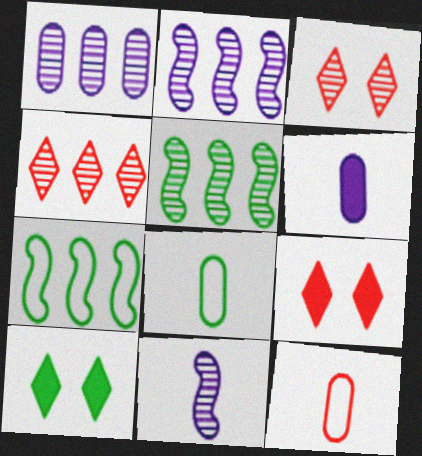[[1, 4, 5], 
[2, 8, 9], 
[2, 10, 12], 
[3, 6, 7], 
[5, 8, 10]]